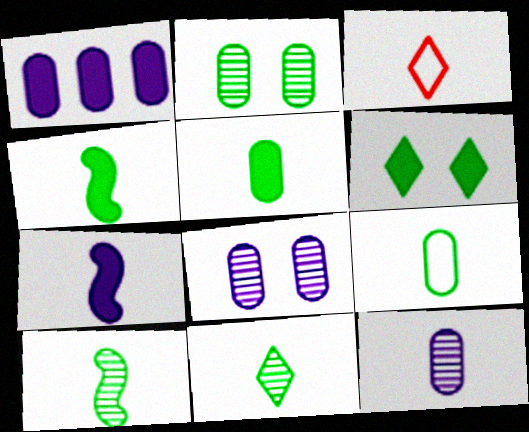[[3, 4, 12], 
[4, 9, 11]]